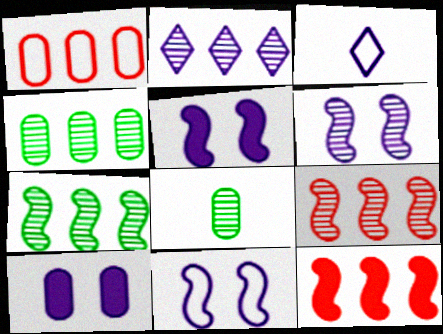[[1, 8, 10], 
[2, 4, 9], 
[5, 6, 11]]